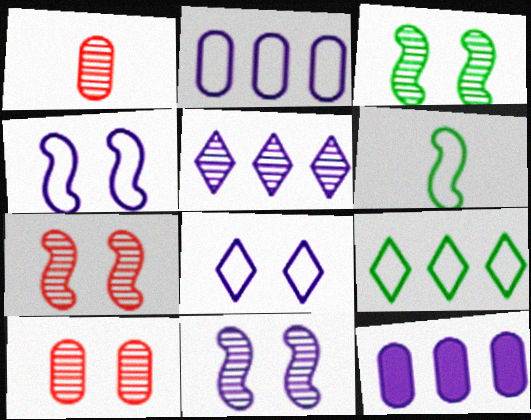[[1, 3, 5], 
[3, 7, 11]]